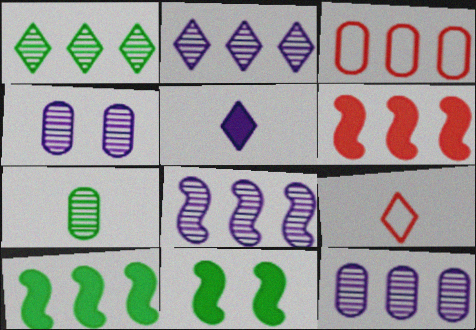[[2, 3, 10], 
[2, 8, 12], 
[4, 9, 10], 
[9, 11, 12]]